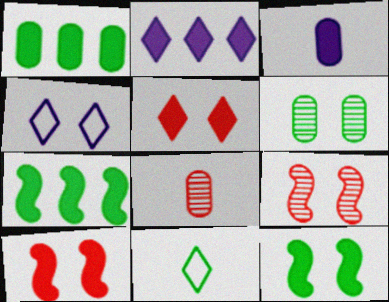[[3, 5, 7], 
[4, 6, 10], 
[4, 7, 8], 
[6, 7, 11]]